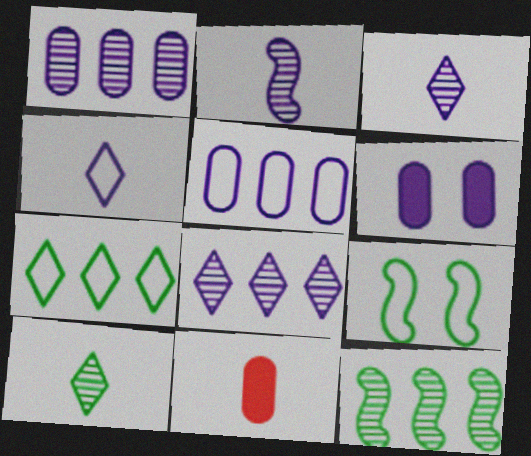[[8, 9, 11]]